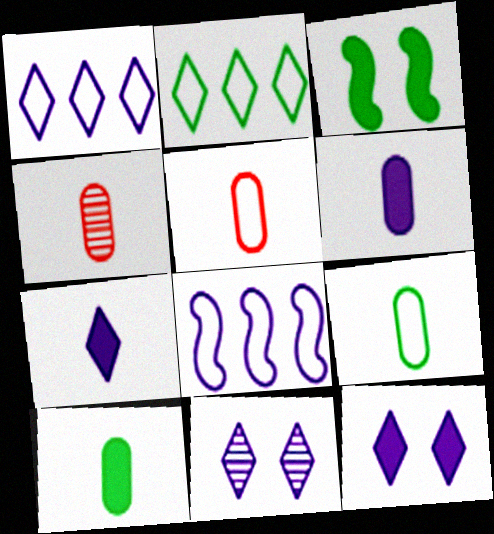[[1, 3, 4], 
[1, 7, 11], 
[4, 6, 9], 
[6, 8, 11]]